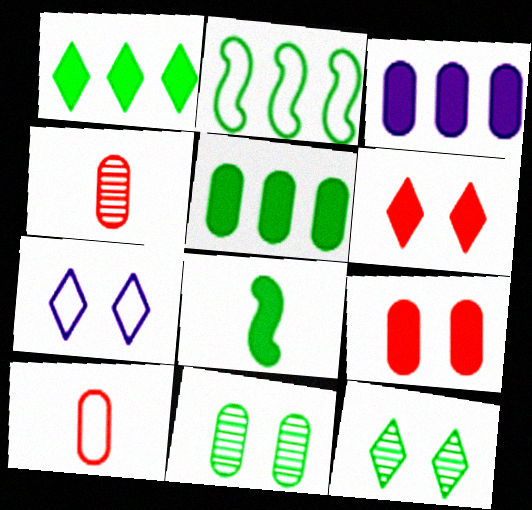[[2, 7, 10], 
[3, 6, 8], 
[3, 10, 11], 
[6, 7, 12]]